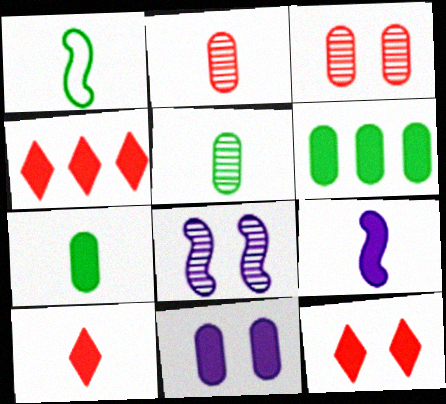[[4, 10, 12], 
[6, 9, 12], 
[7, 9, 10]]